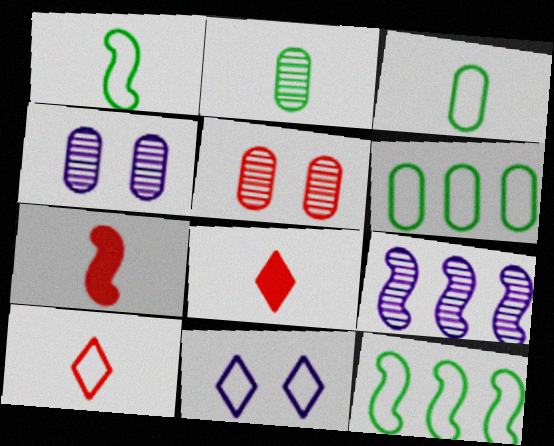[[4, 8, 12]]